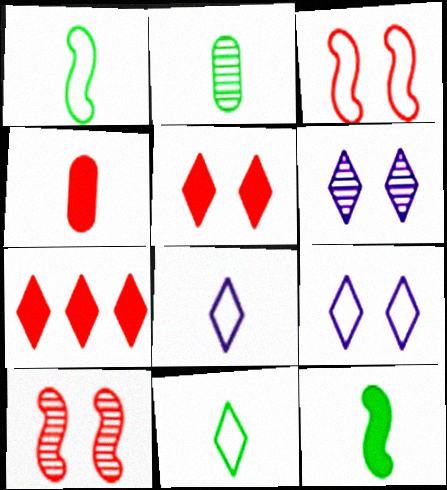[[2, 11, 12], 
[6, 7, 11]]